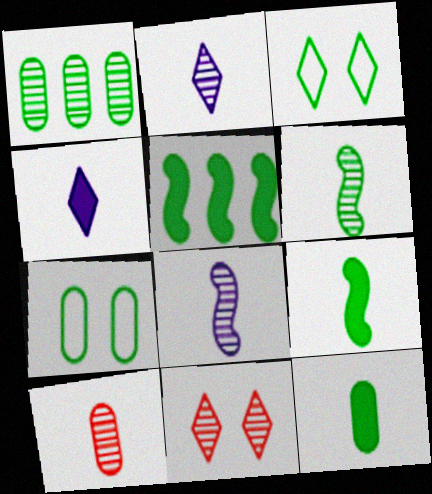[[1, 3, 9], 
[1, 7, 12], 
[1, 8, 11], 
[2, 6, 10]]